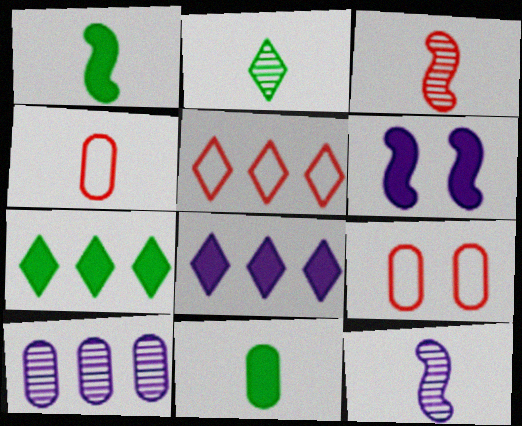[[7, 9, 12], 
[9, 10, 11]]